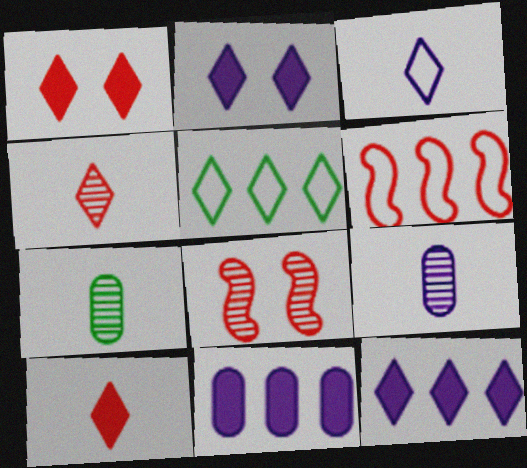[[2, 4, 5], 
[2, 6, 7]]